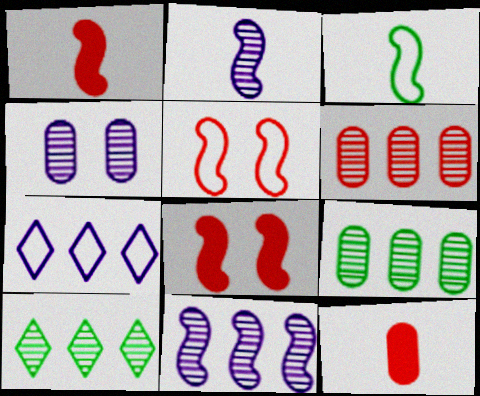[[1, 2, 3], 
[3, 8, 11], 
[6, 10, 11]]